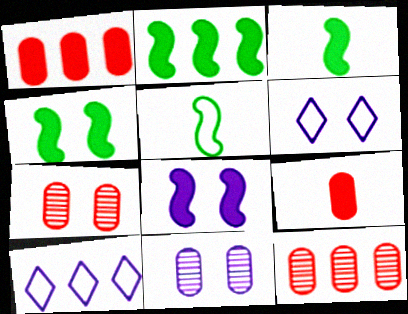[[2, 3, 4], 
[2, 10, 12], 
[3, 6, 12], 
[3, 7, 10], 
[4, 6, 7], 
[6, 8, 11]]